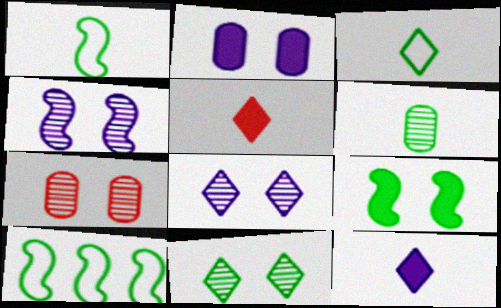[[4, 7, 11], 
[7, 10, 12]]